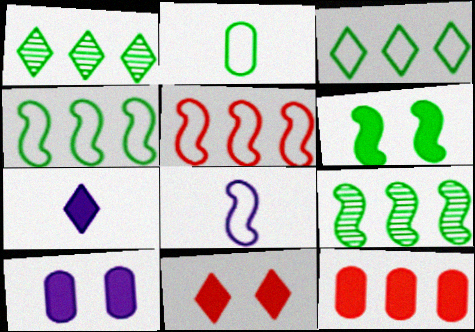[[1, 2, 6], 
[6, 7, 12], 
[6, 10, 11]]